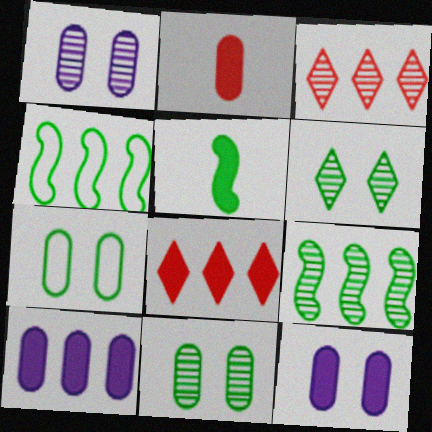[[3, 4, 10], 
[5, 8, 12]]